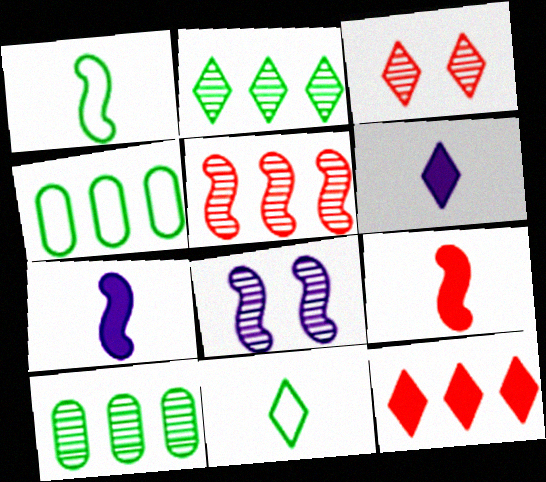[[3, 4, 7]]